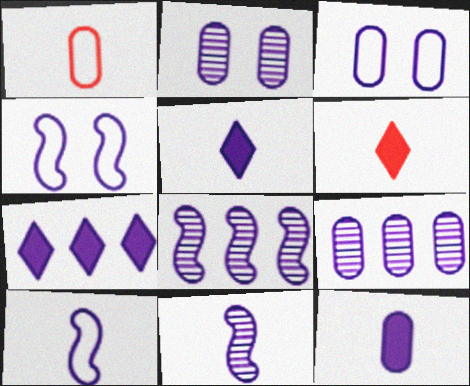[[2, 7, 10], 
[3, 5, 8], 
[3, 7, 11], 
[3, 9, 12], 
[4, 5, 9]]